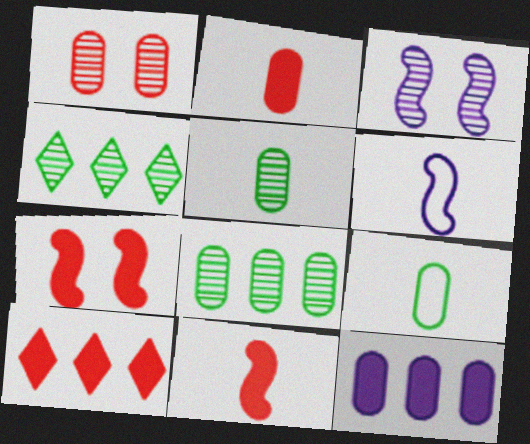[[1, 9, 12], 
[2, 7, 10], 
[3, 9, 10]]